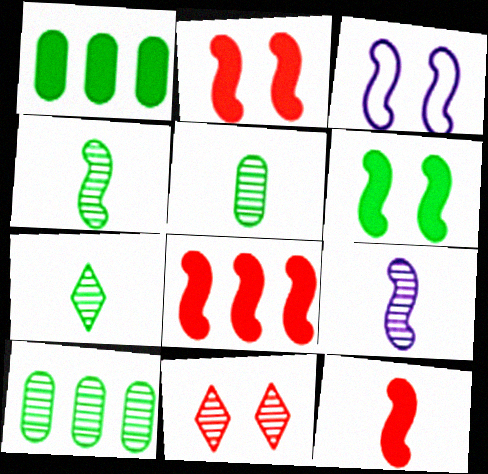[[2, 8, 12], 
[3, 4, 8], 
[4, 5, 7], 
[9, 10, 11]]